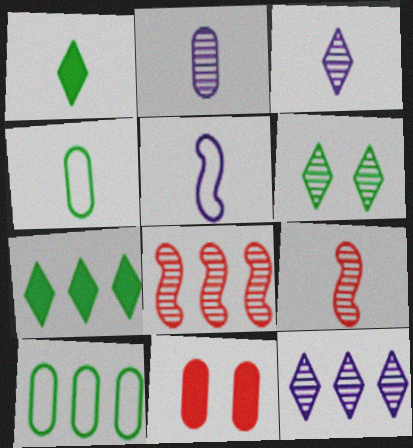[[2, 6, 8], 
[2, 10, 11]]